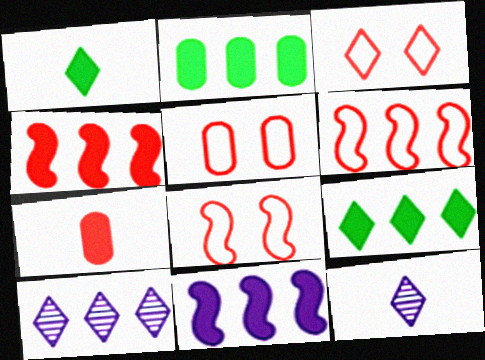[[1, 3, 10], 
[2, 6, 10], 
[2, 8, 12], 
[3, 5, 8], 
[3, 9, 12]]